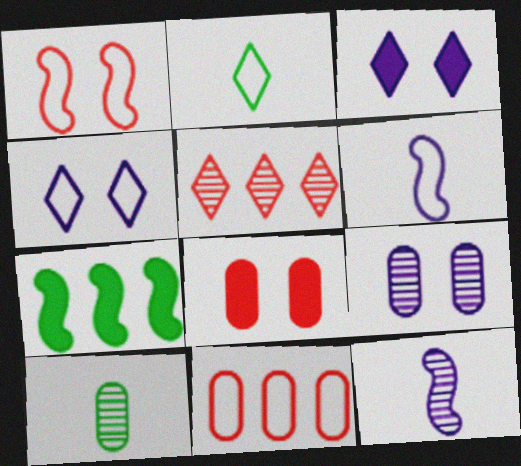[[1, 7, 12], 
[2, 3, 5]]